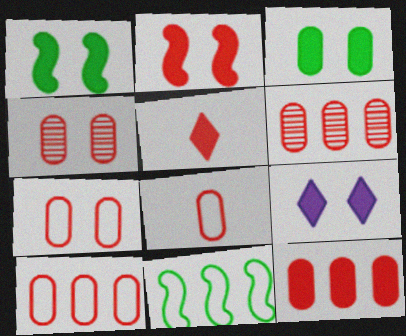[[2, 3, 9], 
[2, 5, 12], 
[4, 8, 12], 
[6, 10, 12], 
[7, 8, 10]]